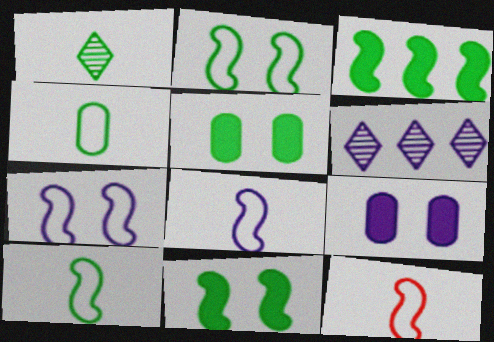[[5, 6, 12], 
[6, 8, 9], 
[8, 10, 12]]